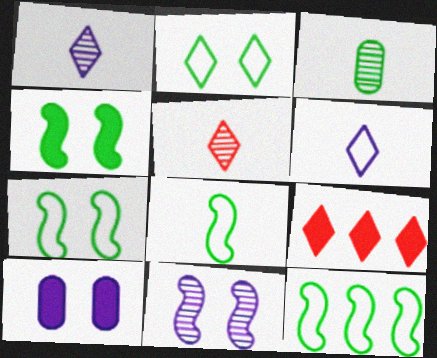[[1, 2, 9], 
[5, 10, 12], 
[7, 8, 12]]